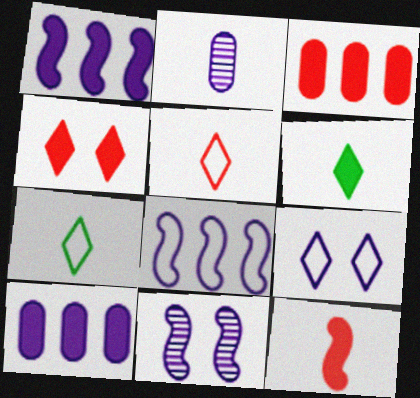[[1, 2, 9], 
[2, 7, 12], 
[3, 4, 12], 
[3, 7, 11]]